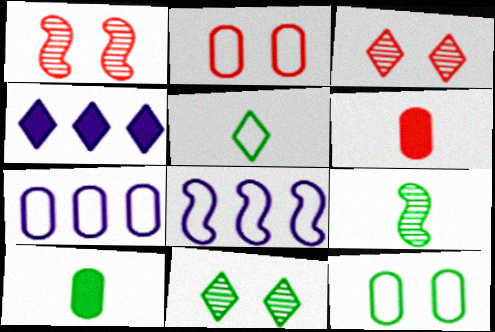[[2, 4, 9], 
[2, 5, 8], 
[3, 4, 5], 
[3, 8, 10], 
[5, 9, 10], 
[6, 8, 11]]